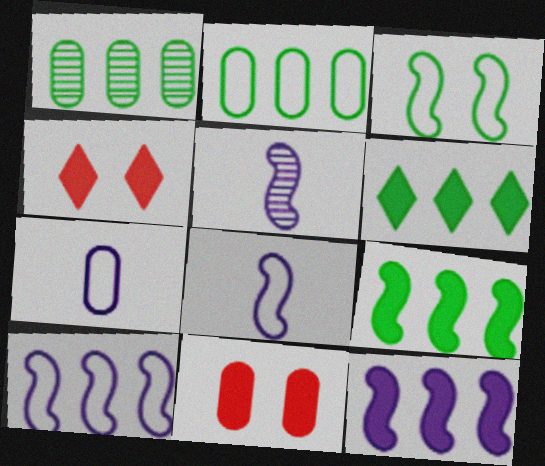[[1, 4, 8], 
[1, 7, 11], 
[2, 4, 5]]